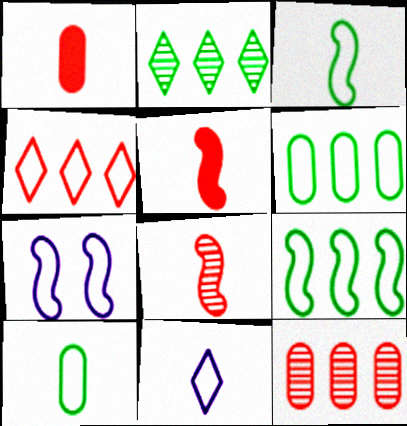[[1, 2, 7], 
[4, 7, 10]]